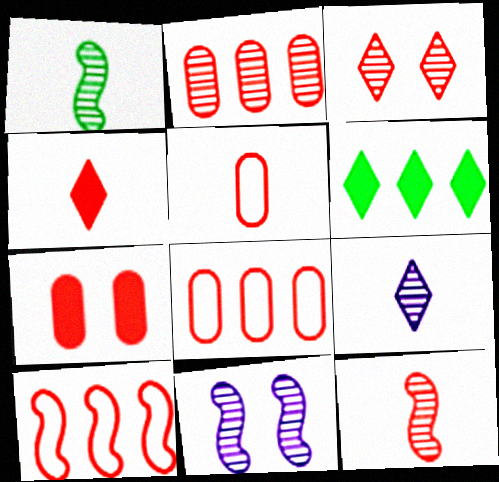[[2, 3, 12], 
[2, 5, 7], 
[4, 5, 12], 
[5, 6, 11]]